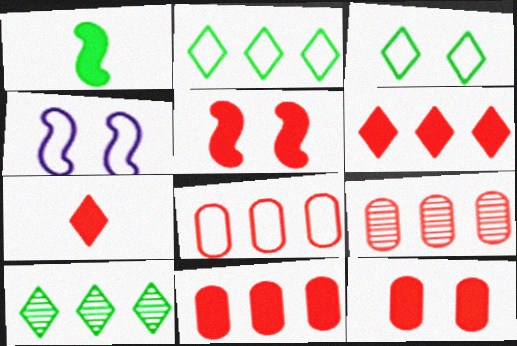[[5, 7, 11], 
[8, 9, 11]]